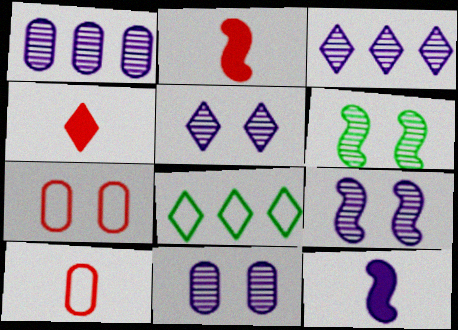[[2, 8, 11], 
[4, 5, 8], 
[5, 9, 11]]